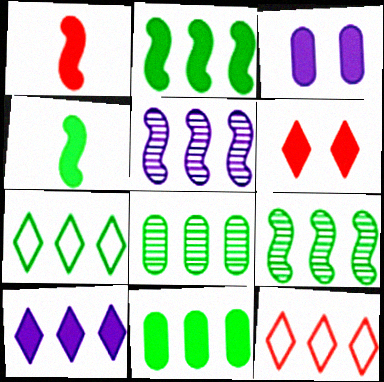[[2, 7, 8], 
[5, 11, 12], 
[7, 9, 11]]